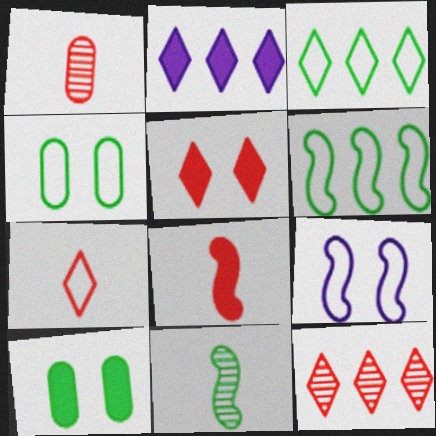[[1, 7, 8], 
[2, 3, 12], 
[2, 8, 10], 
[3, 10, 11], 
[5, 7, 12]]